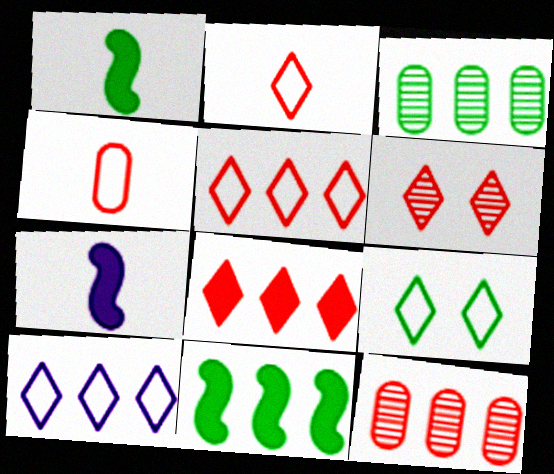[[1, 3, 9], 
[2, 6, 8], 
[2, 9, 10], 
[7, 9, 12], 
[10, 11, 12]]